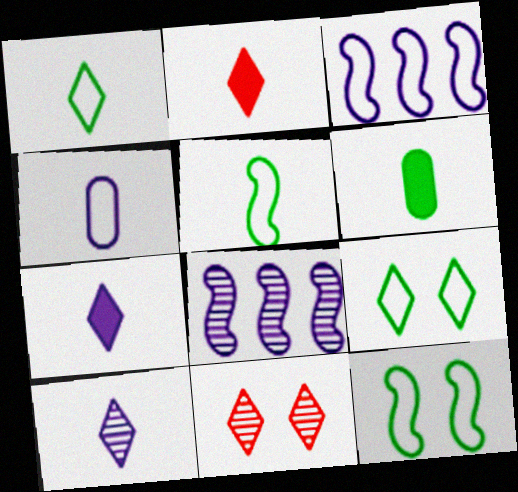[[1, 2, 10], 
[3, 6, 11]]